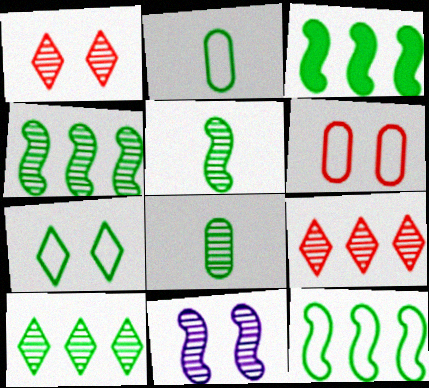[[2, 7, 12], 
[3, 4, 12], 
[3, 7, 8], 
[8, 9, 11]]